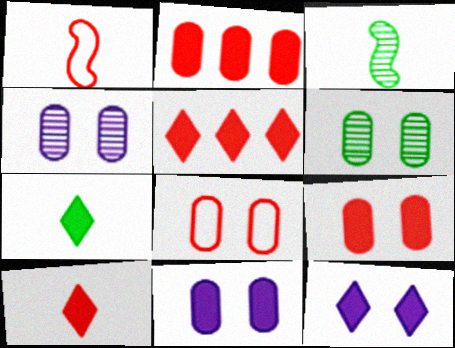[[5, 7, 12], 
[6, 8, 11]]